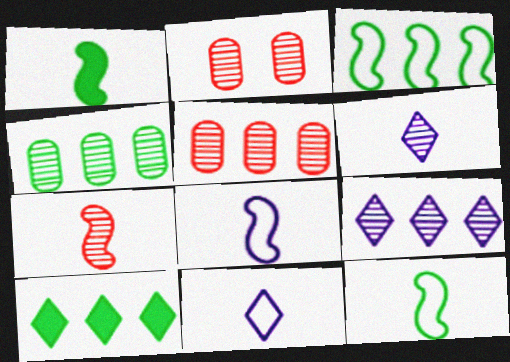[[1, 7, 8], 
[2, 8, 10], 
[3, 4, 10]]